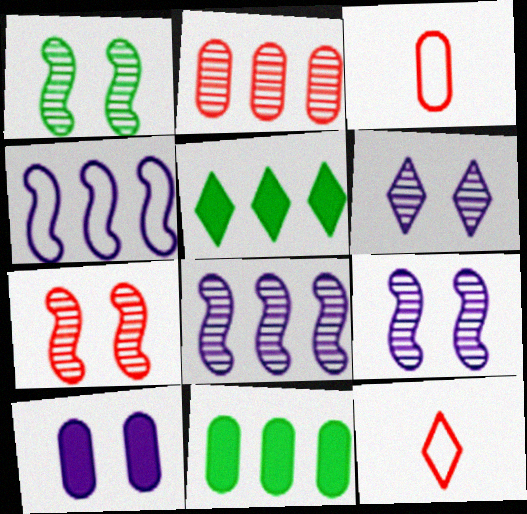[[1, 7, 9], 
[2, 4, 5], 
[3, 5, 9], 
[5, 6, 12], 
[9, 11, 12]]